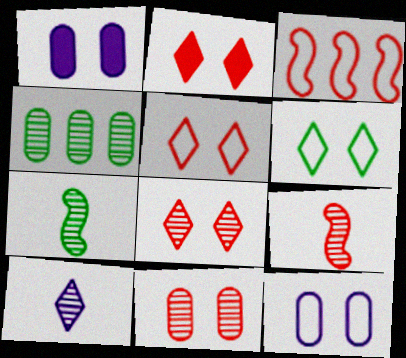[[2, 5, 8]]